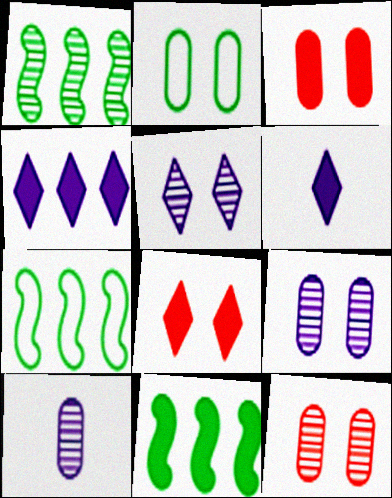[[1, 7, 11], 
[2, 3, 9], 
[3, 6, 11], 
[6, 7, 12], 
[7, 8, 10]]